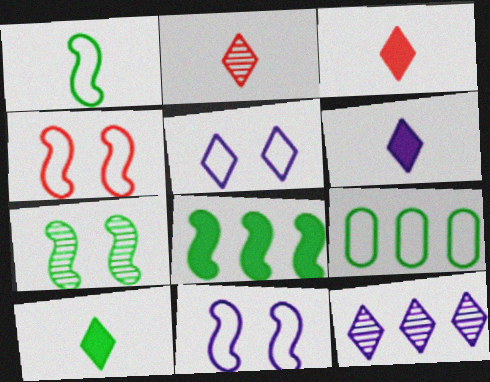[[1, 7, 8], 
[3, 6, 10], 
[5, 6, 12], 
[7, 9, 10]]